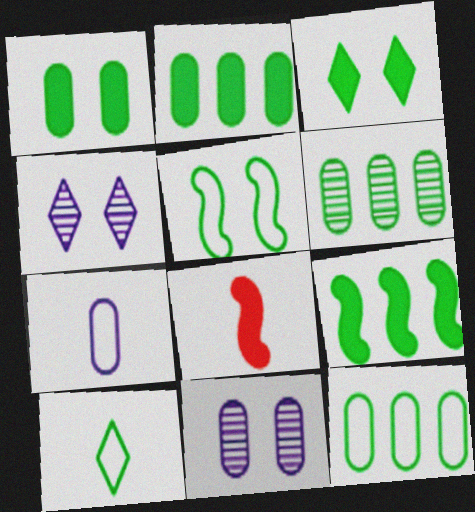[[2, 6, 12], 
[4, 8, 12], 
[5, 10, 12]]